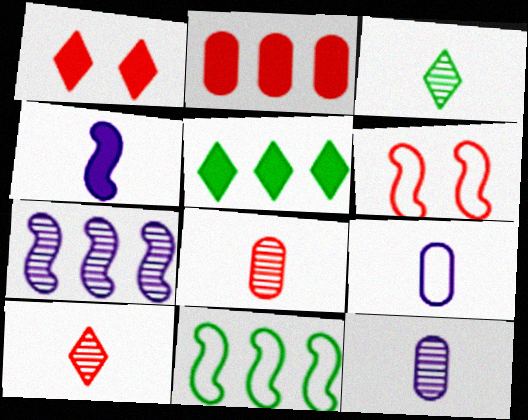[[1, 11, 12], 
[2, 6, 10], 
[5, 6, 12]]